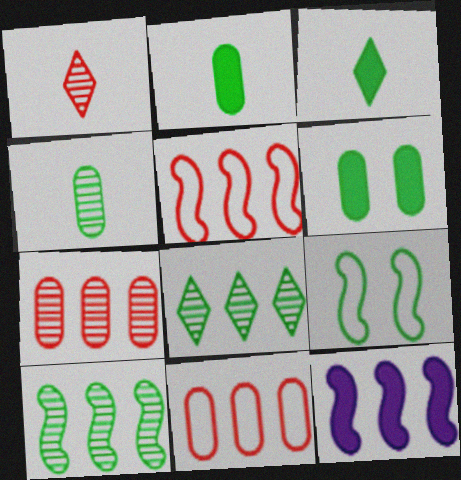[[2, 8, 9], 
[5, 10, 12], 
[8, 11, 12]]